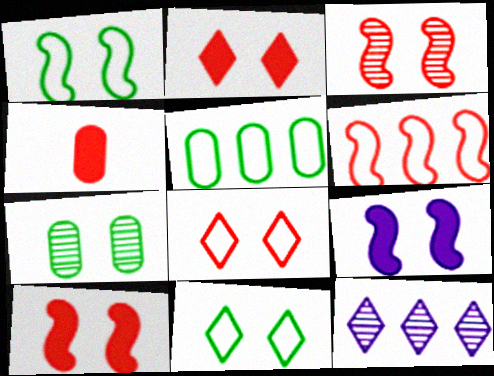[[1, 3, 9], 
[1, 4, 12], 
[7, 8, 9]]